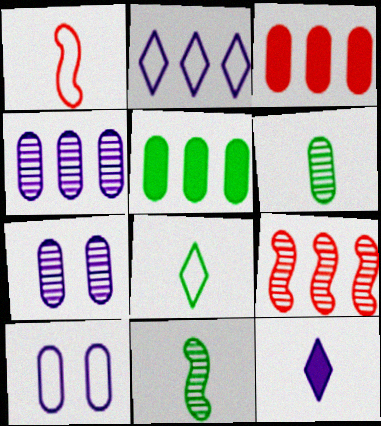[[1, 6, 12], 
[2, 5, 9], 
[3, 6, 10]]